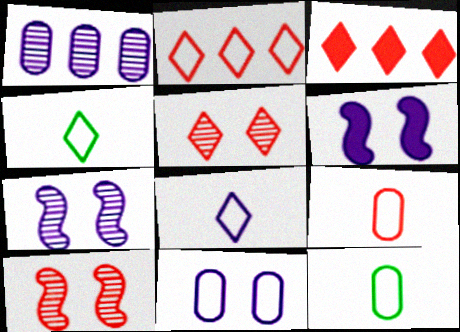[[1, 6, 8], 
[3, 7, 12], 
[3, 9, 10]]